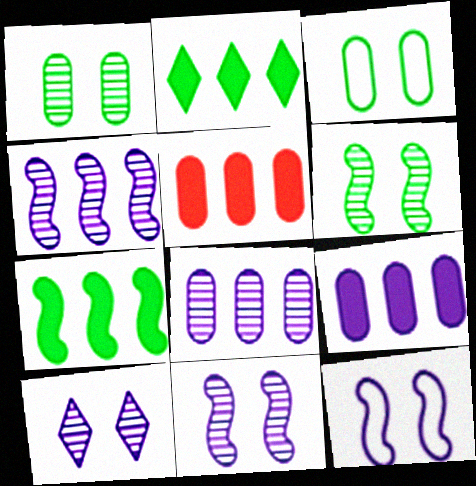[]